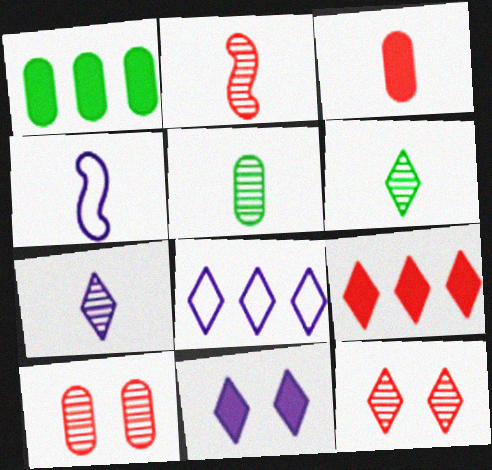[[1, 4, 12], 
[2, 5, 7], 
[3, 4, 6], 
[7, 8, 11]]